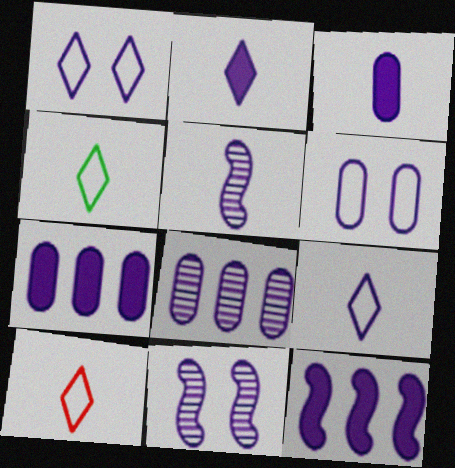[[1, 5, 7], 
[3, 5, 9], 
[3, 6, 8], 
[4, 9, 10], 
[7, 9, 11]]